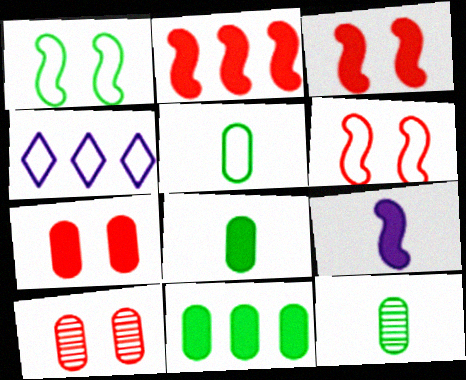[[3, 4, 12], 
[4, 5, 6], 
[5, 8, 12]]